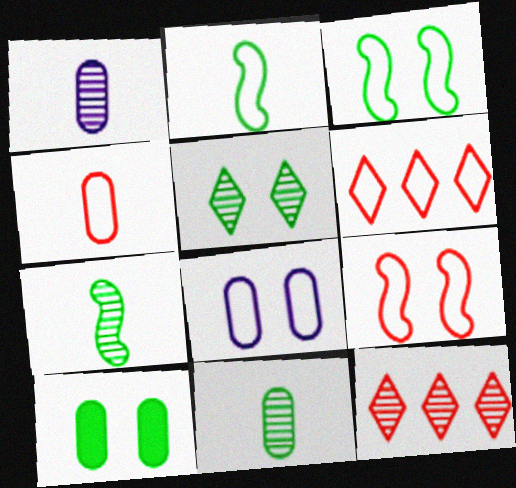[[2, 6, 8], 
[3, 5, 10], 
[4, 6, 9]]